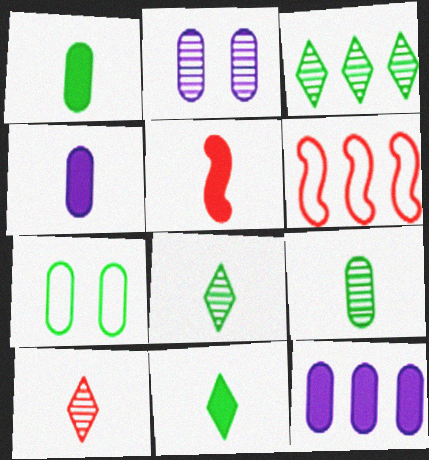[[2, 6, 11], 
[3, 6, 12], 
[4, 5, 11]]